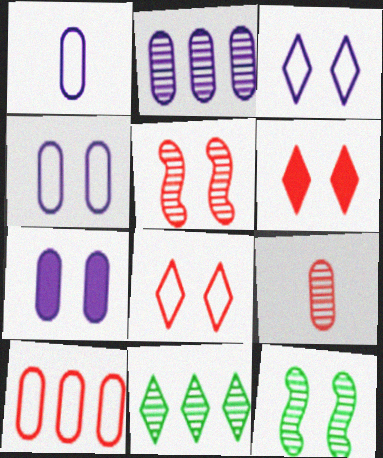[[1, 2, 7], 
[4, 6, 12], 
[7, 8, 12]]